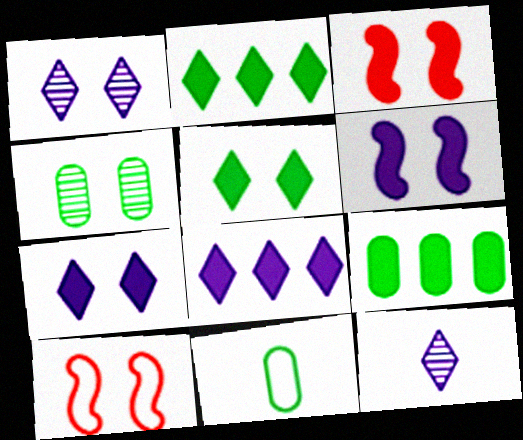[[4, 7, 10], 
[4, 9, 11], 
[9, 10, 12]]